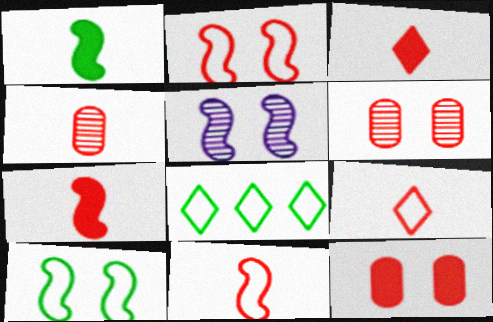[[3, 4, 11], 
[4, 7, 9]]